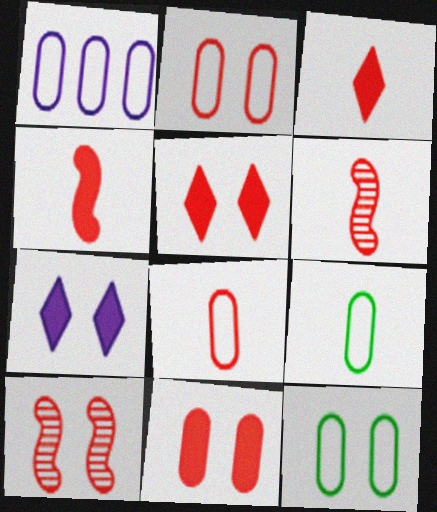[[1, 2, 9], 
[1, 8, 12], 
[2, 5, 10], 
[3, 6, 8], 
[7, 10, 12]]